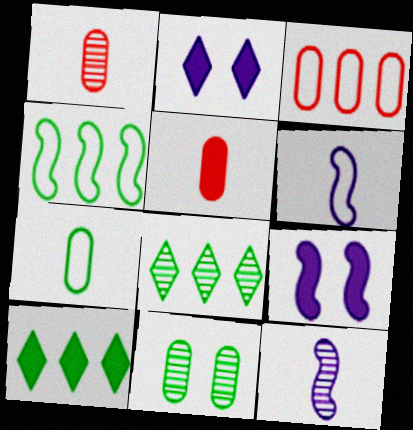[[1, 2, 4], 
[5, 9, 10]]